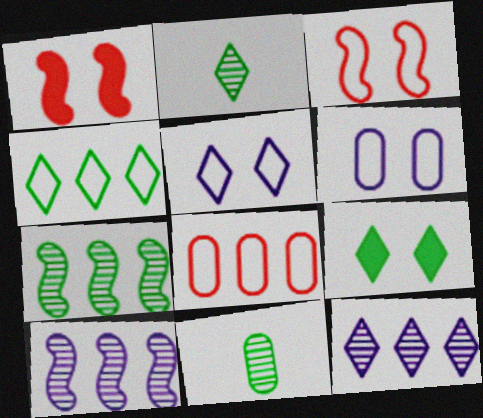[[2, 4, 9]]